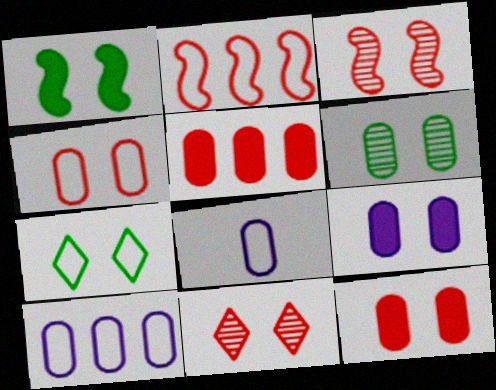[[1, 6, 7], 
[2, 7, 8], 
[3, 7, 9], 
[4, 6, 9], 
[5, 6, 8]]